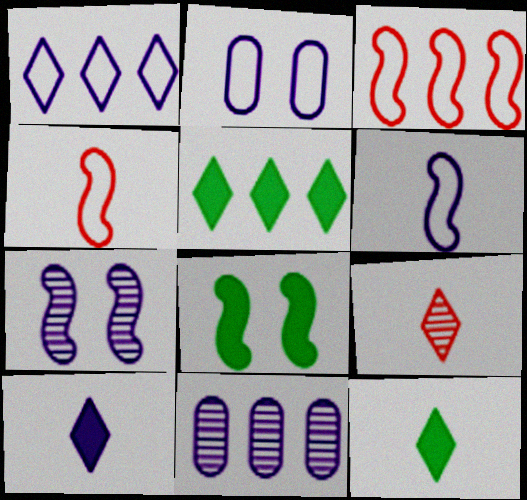[[1, 2, 6], 
[3, 5, 11]]